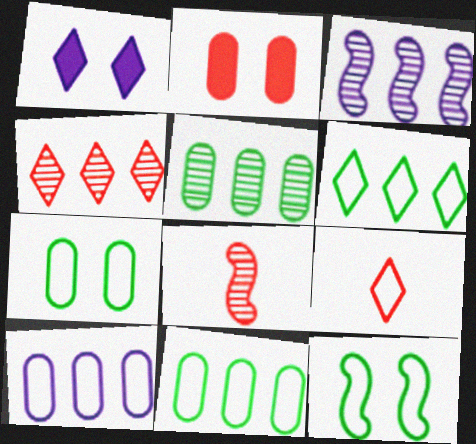[[1, 8, 11], 
[3, 4, 5], 
[9, 10, 12]]